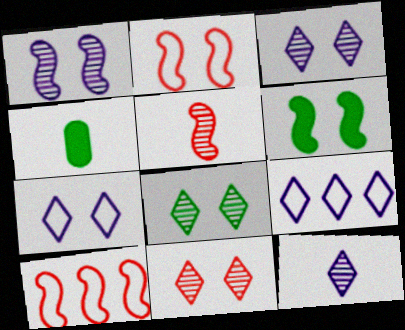[[1, 2, 6], 
[3, 4, 10], 
[3, 8, 11]]